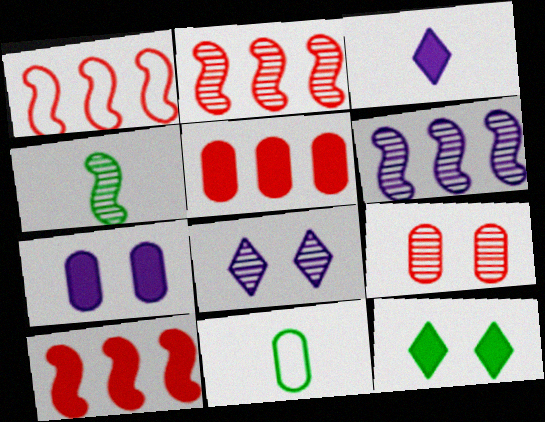[[1, 2, 10], 
[8, 10, 11]]